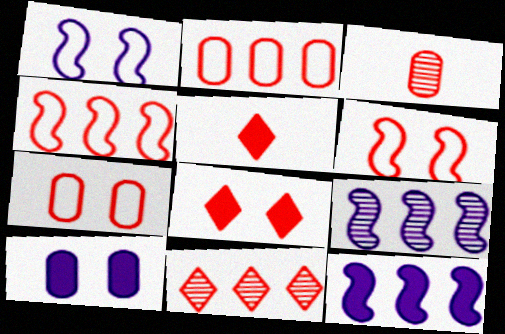[[3, 4, 8]]